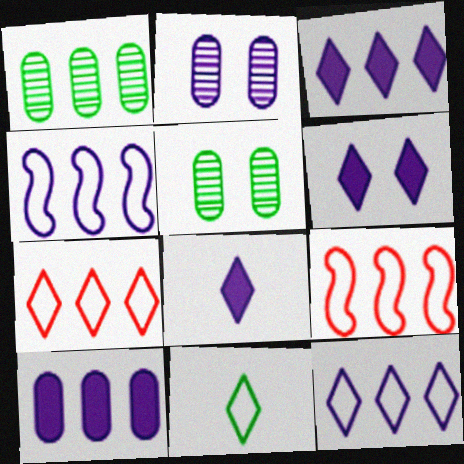[[1, 3, 9], 
[2, 4, 8], 
[3, 6, 8], 
[5, 8, 9]]